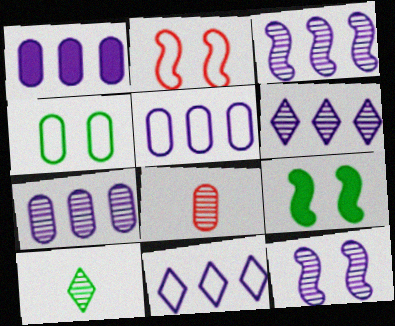[[1, 2, 10], 
[1, 3, 11], 
[1, 4, 8], 
[1, 5, 7], 
[2, 9, 12], 
[3, 6, 7], 
[8, 9, 11]]